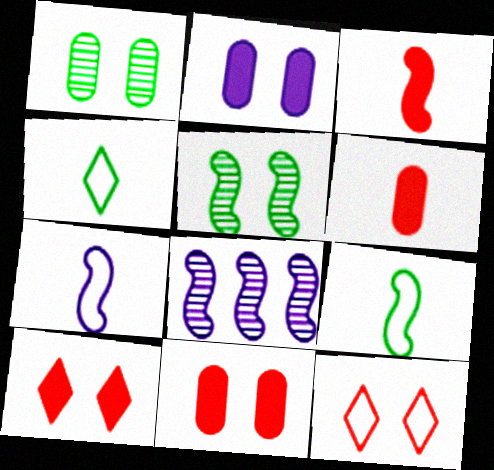[[2, 5, 12], 
[4, 8, 11]]